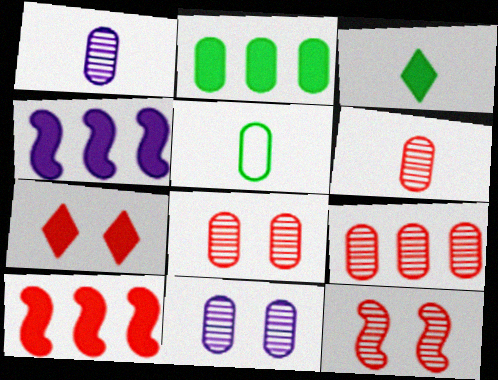[[6, 8, 9]]